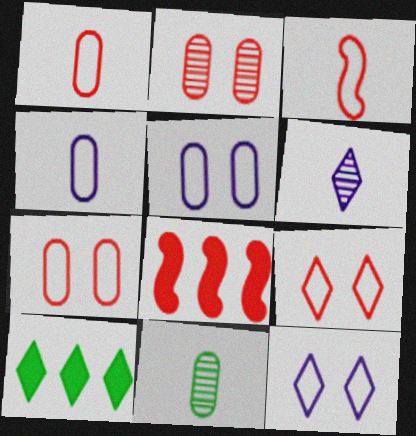[[6, 9, 10], 
[8, 11, 12]]